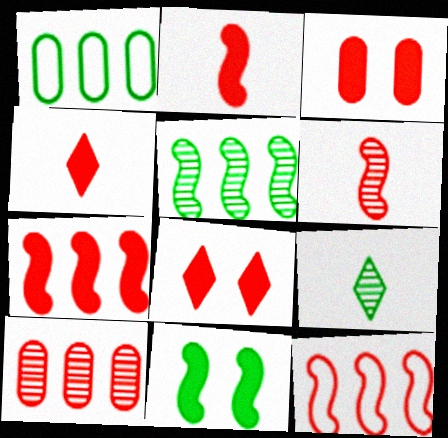[[1, 9, 11], 
[3, 4, 7]]